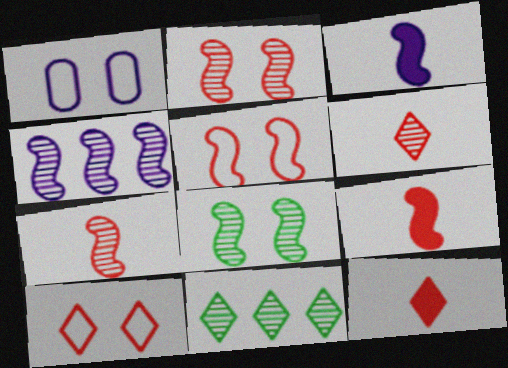[[1, 9, 11], 
[4, 7, 8]]